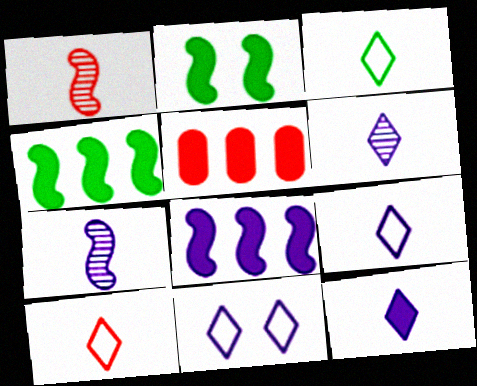[[2, 5, 12], 
[3, 9, 10], 
[6, 9, 12]]